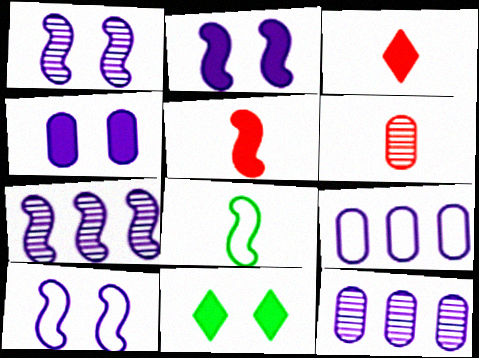[[1, 2, 10]]